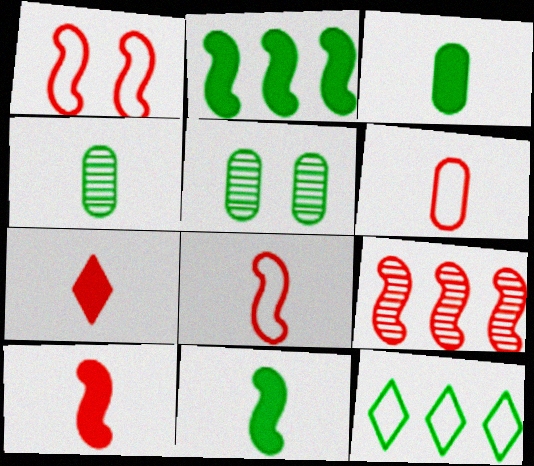[[1, 9, 10], 
[5, 11, 12]]